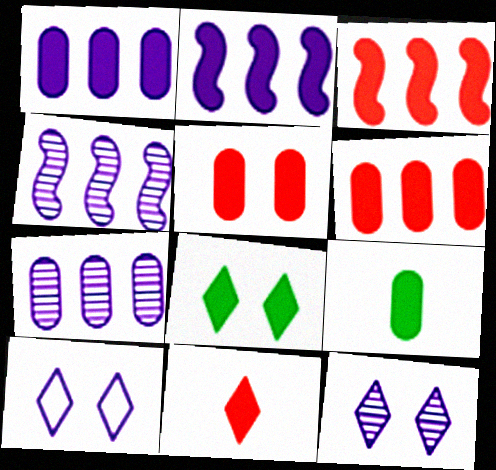[[1, 5, 9], 
[3, 5, 11]]